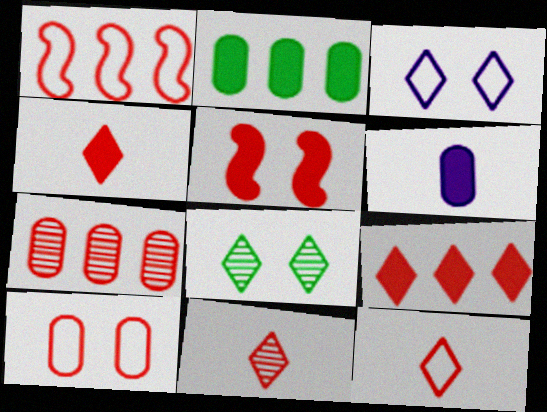[[1, 6, 8], 
[1, 7, 9], 
[1, 10, 12], 
[4, 11, 12], 
[5, 7, 12]]